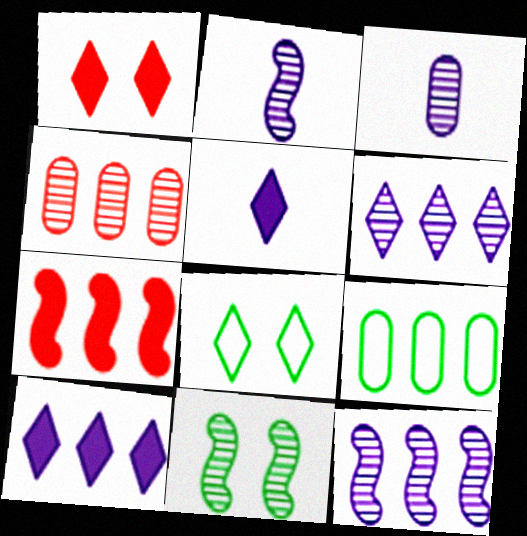[[1, 2, 9], 
[3, 7, 8], 
[6, 7, 9]]